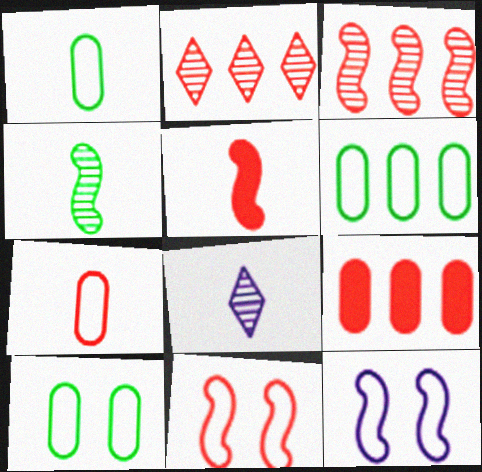[[1, 5, 8], 
[1, 6, 10], 
[3, 5, 11]]